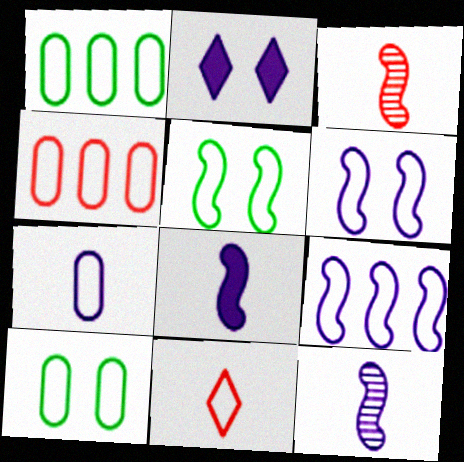[[1, 2, 3], 
[1, 6, 11], 
[4, 7, 10], 
[9, 10, 11]]